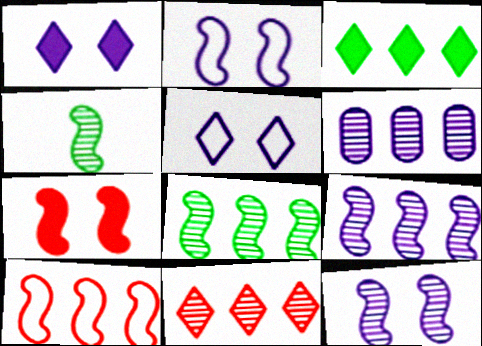[[3, 6, 10], 
[6, 8, 11]]